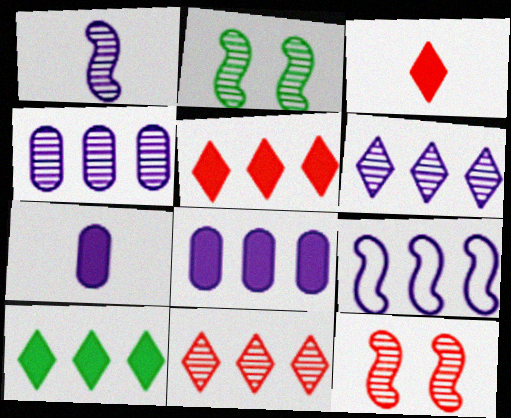[[6, 8, 9]]